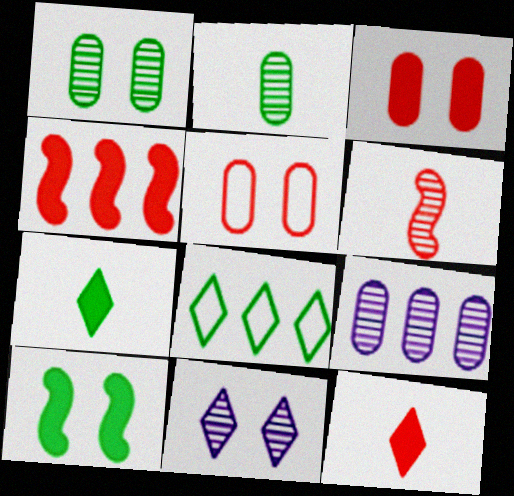[[2, 8, 10], 
[3, 4, 12], 
[4, 8, 9], 
[5, 10, 11], 
[8, 11, 12]]